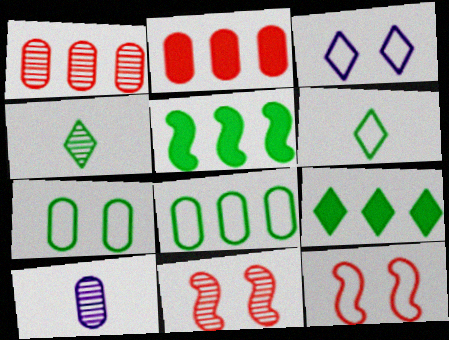[[2, 7, 10], 
[3, 7, 12], 
[4, 5, 7], 
[9, 10, 12]]